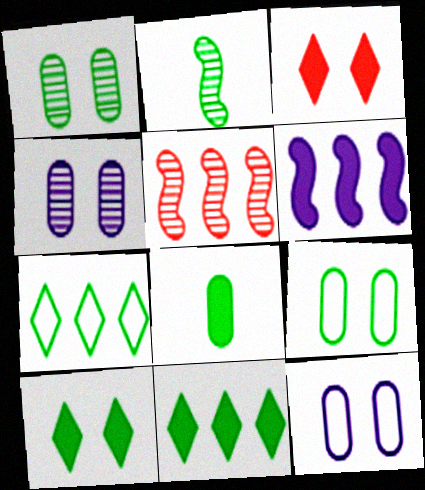[[2, 9, 11], 
[3, 6, 8]]